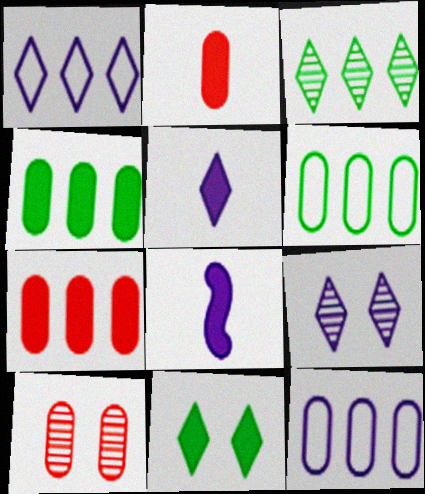[[1, 5, 9], 
[7, 8, 11], 
[8, 9, 12]]